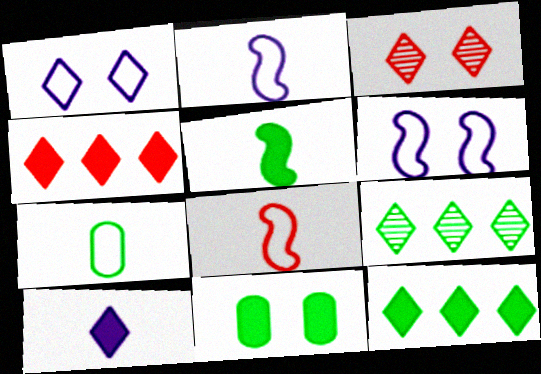[[3, 6, 11], 
[5, 11, 12]]